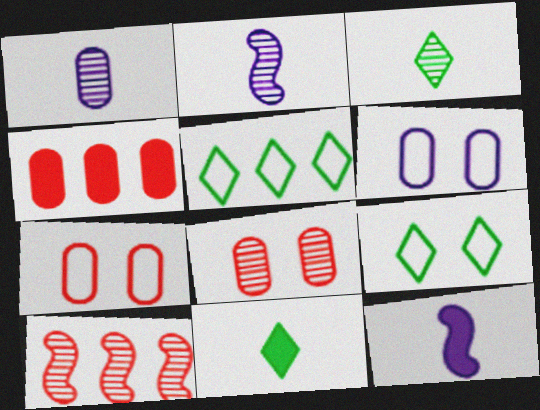[[2, 4, 9], 
[5, 8, 12], 
[6, 10, 11]]